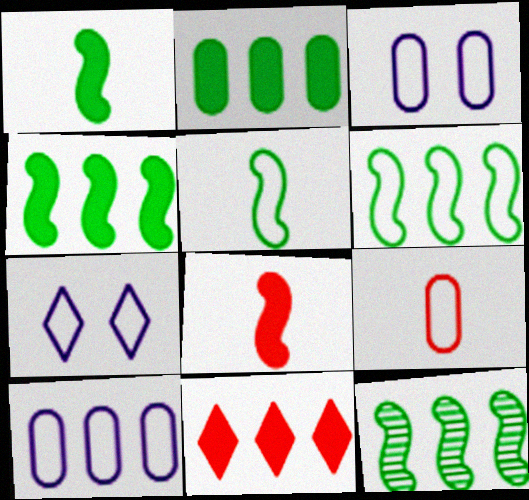[[4, 6, 12], 
[6, 7, 9], 
[10, 11, 12]]